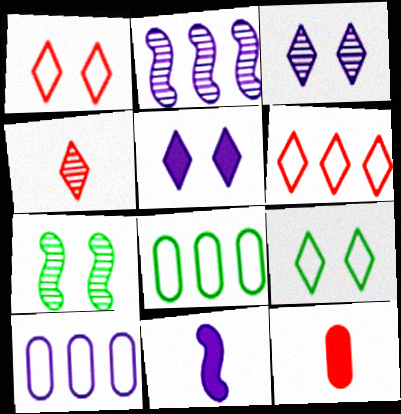[[2, 9, 12], 
[3, 10, 11]]